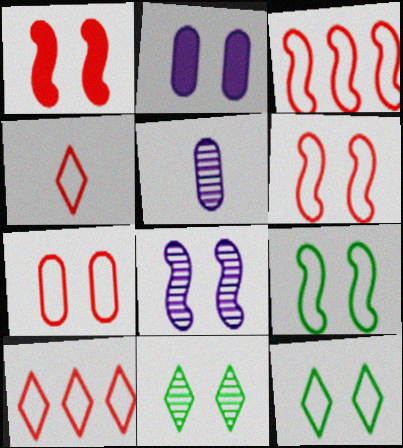[[1, 8, 9], 
[2, 6, 11], 
[3, 4, 7]]